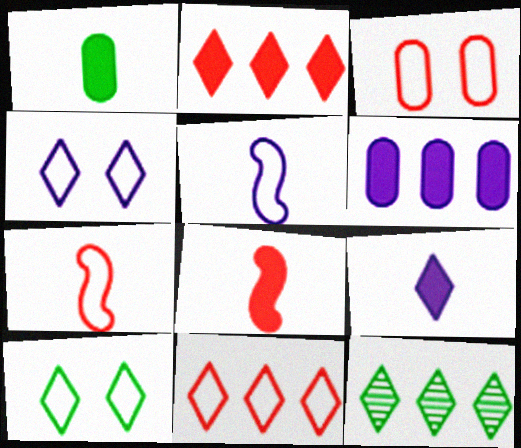[[1, 8, 9], 
[3, 7, 11]]